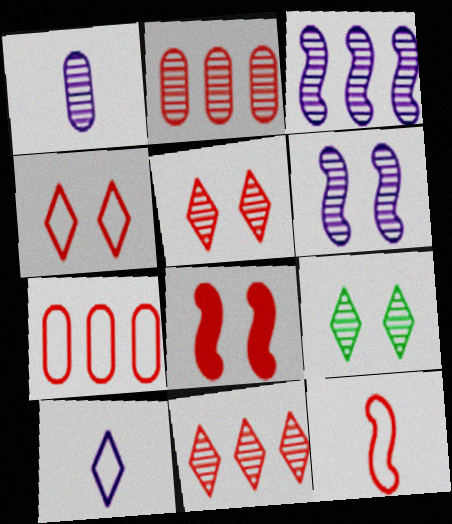[[4, 7, 12]]